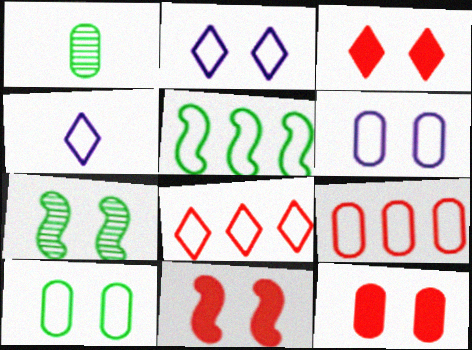[[2, 7, 12], 
[3, 6, 7], 
[3, 11, 12]]